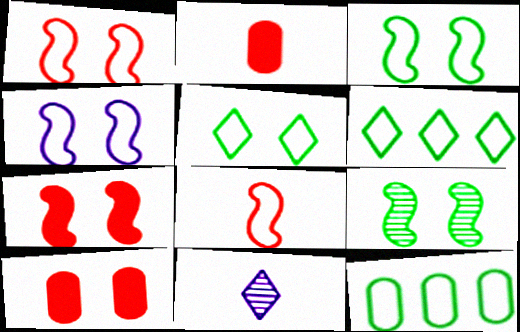[[1, 3, 4], 
[4, 7, 9], 
[7, 11, 12]]